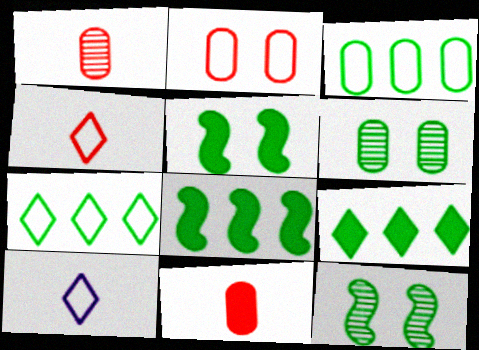[]